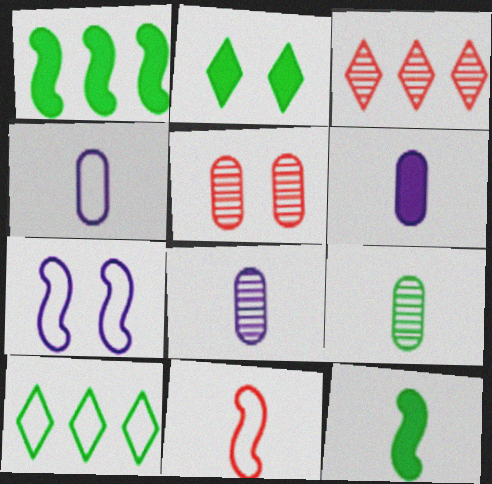[[2, 5, 7], 
[4, 6, 8]]